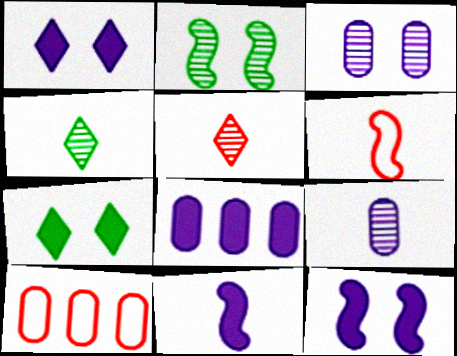[[1, 8, 11], 
[4, 10, 12]]